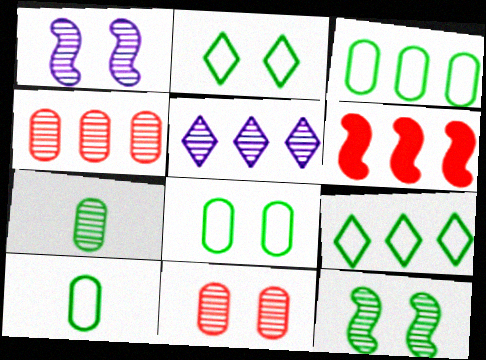[[3, 5, 6], 
[3, 8, 10]]